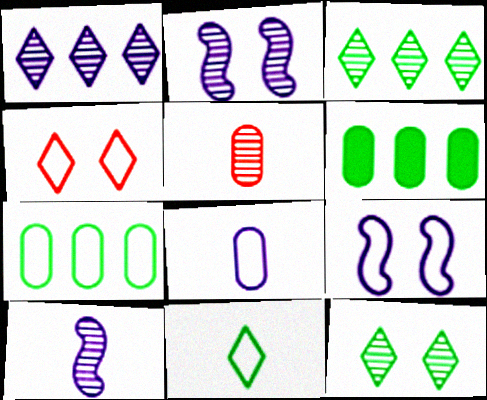[[2, 3, 5], 
[4, 6, 10]]